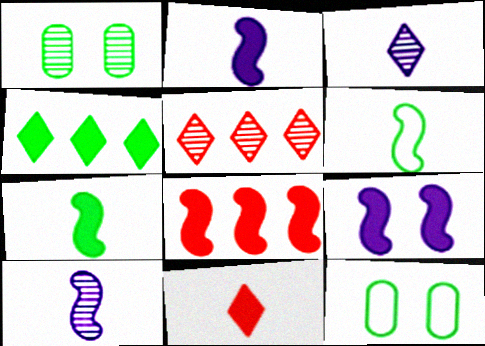[[1, 4, 6], 
[1, 5, 10], 
[2, 5, 12], 
[3, 8, 12], 
[7, 8, 9]]